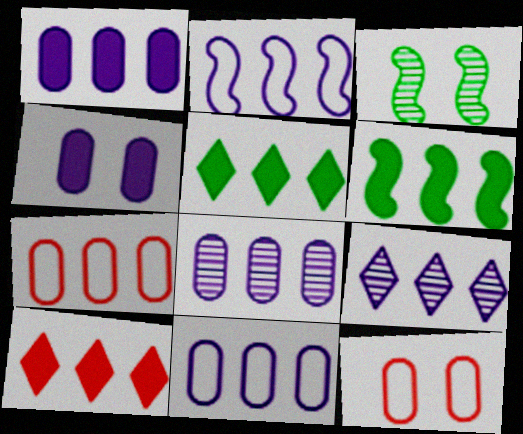[[1, 2, 9], 
[1, 6, 10], 
[1, 8, 11], 
[6, 7, 9]]